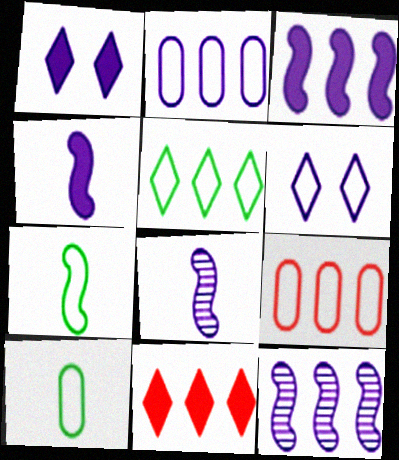[[1, 2, 8], 
[6, 7, 9]]